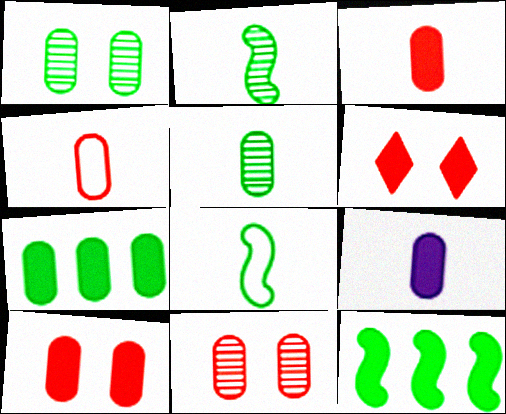[[4, 5, 9], 
[6, 9, 12], 
[7, 9, 10]]